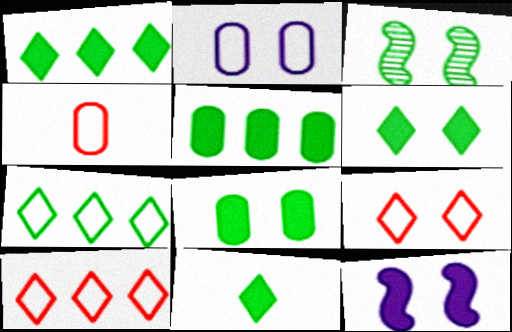[[1, 6, 11]]